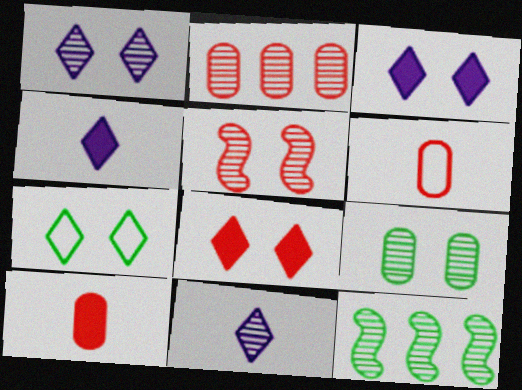[[1, 5, 9], 
[1, 7, 8], 
[3, 6, 12]]